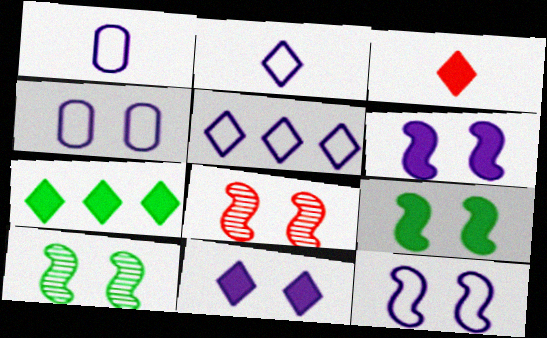[[1, 5, 12], 
[1, 7, 8], 
[3, 7, 11], 
[8, 9, 12]]